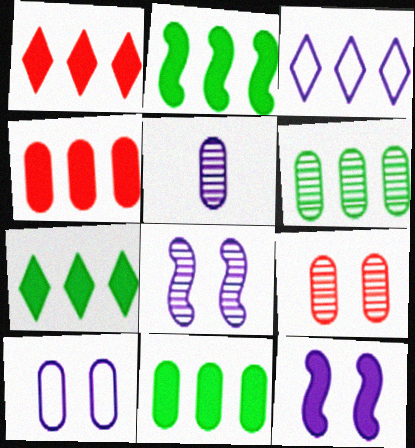[[2, 7, 11], 
[3, 5, 12], 
[5, 6, 9]]